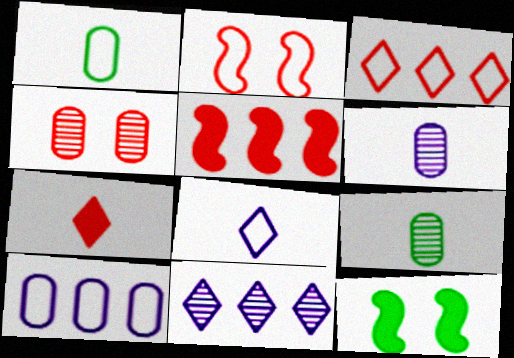[[3, 6, 12]]